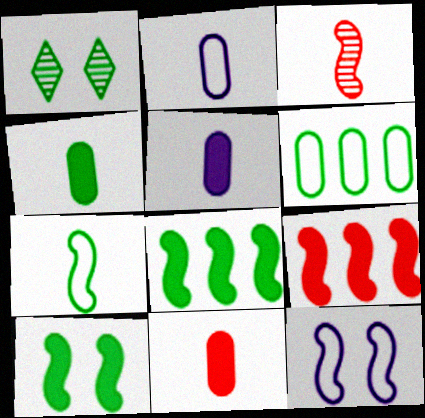[[1, 2, 9], 
[3, 8, 12], 
[4, 5, 11]]